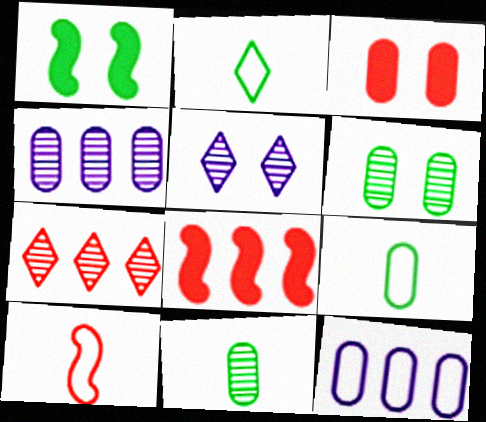[[3, 4, 9], 
[3, 7, 10], 
[3, 11, 12], 
[5, 8, 9]]